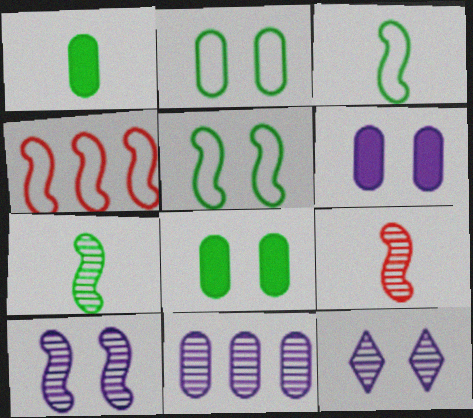[[1, 4, 12]]